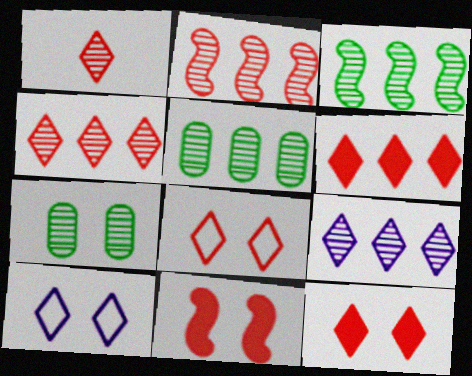[[1, 6, 8], 
[2, 5, 9], 
[7, 10, 11]]